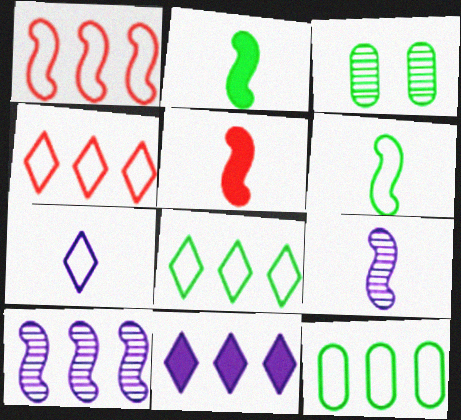[[2, 3, 8], 
[5, 6, 9]]